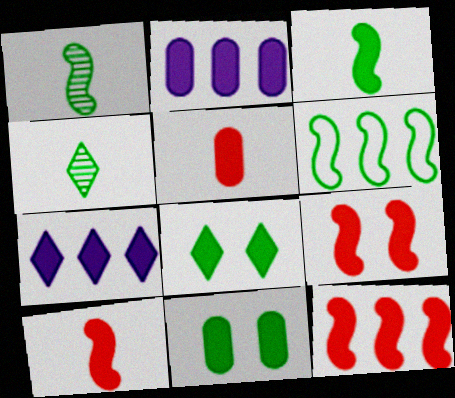[[2, 5, 11], 
[2, 8, 10], 
[4, 6, 11], 
[7, 10, 11], 
[9, 10, 12]]